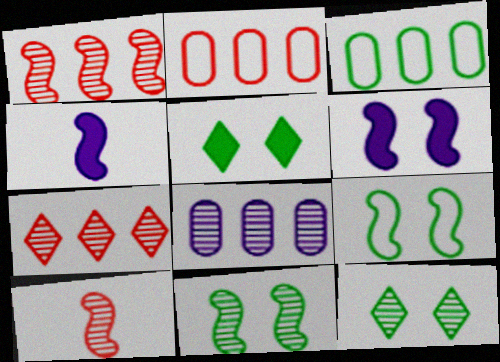[[1, 4, 9], 
[2, 4, 12], 
[8, 10, 12]]